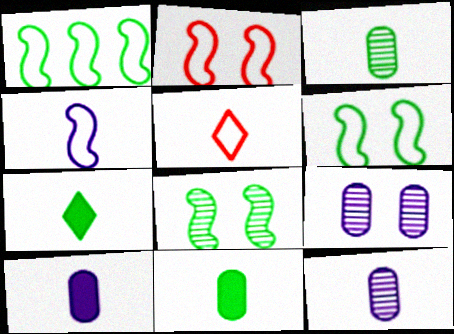[[1, 2, 4]]